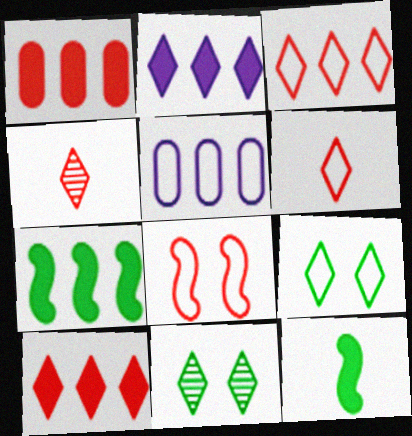[[1, 2, 7], 
[1, 4, 8], 
[2, 4, 9], 
[2, 6, 11]]